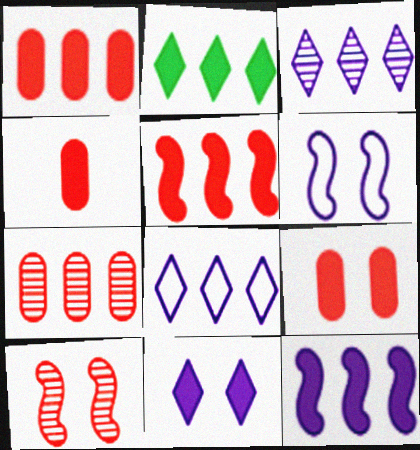[[1, 2, 12], 
[1, 4, 9]]